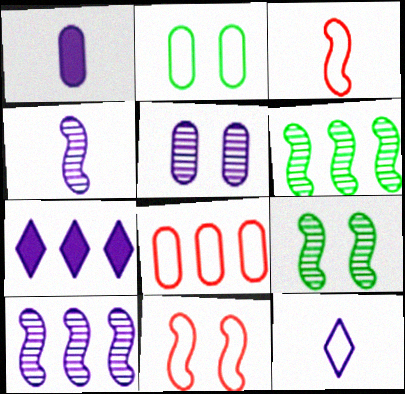[[1, 4, 12], 
[6, 7, 8]]